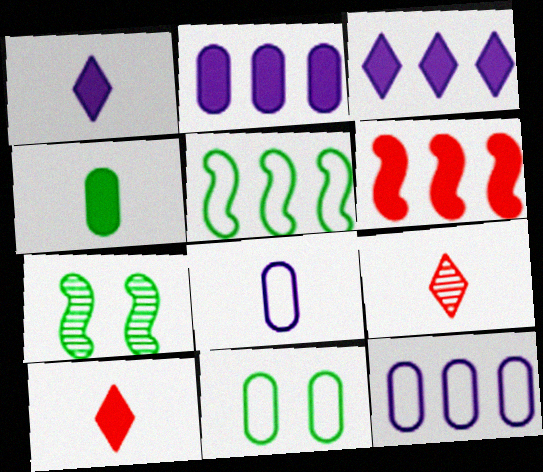[[7, 10, 12]]